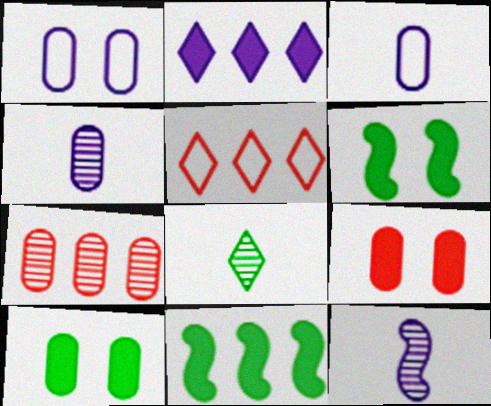[[1, 2, 12], 
[3, 7, 10], 
[4, 5, 6], 
[5, 10, 12]]